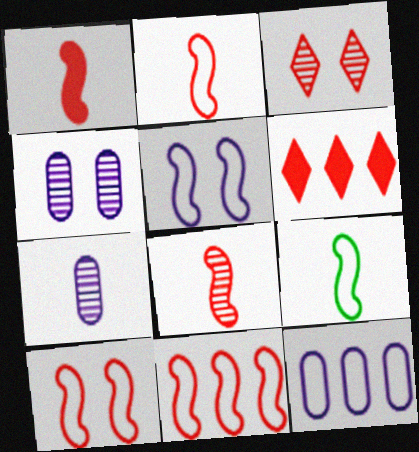[[1, 2, 8], 
[2, 10, 11], 
[4, 6, 9], 
[5, 9, 11]]